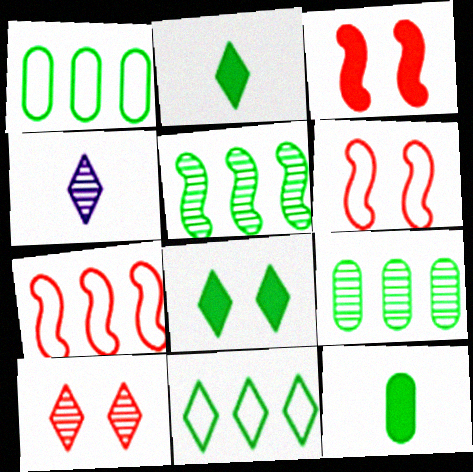[[1, 3, 4]]